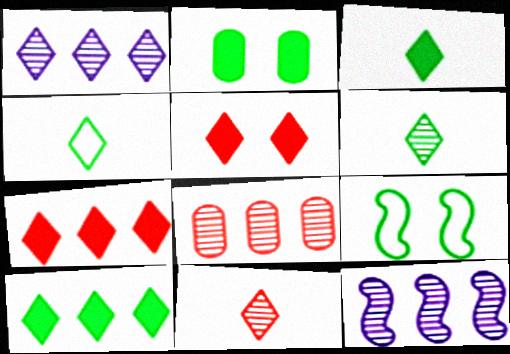[[1, 4, 5], 
[3, 4, 6]]